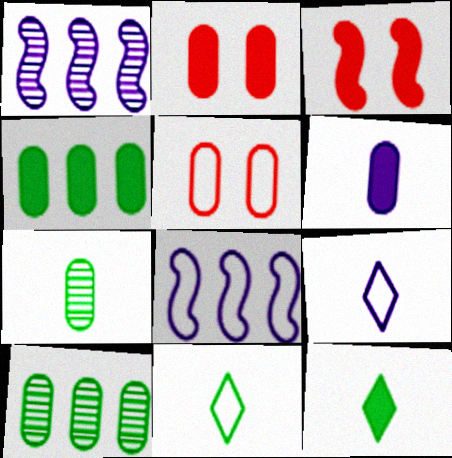[[1, 2, 11], 
[1, 5, 12], 
[2, 4, 6], 
[3, 9, 10], 
[5, 6, 10], 
[5, 8, 11]]